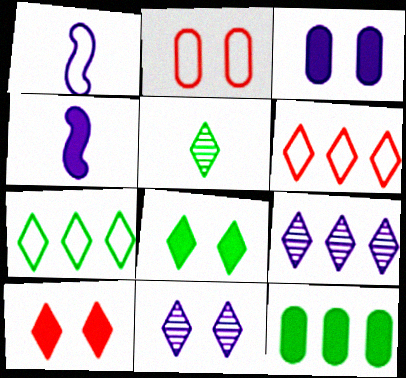[[1, 2, 7], 
[1, 3, 9], 
[4, 10, 12], 
[5, 7, 8]]